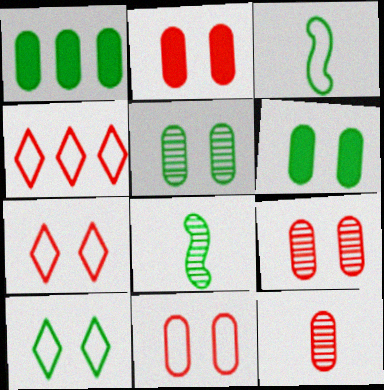[[1, 8, 10], 
[2, 9, 11]]